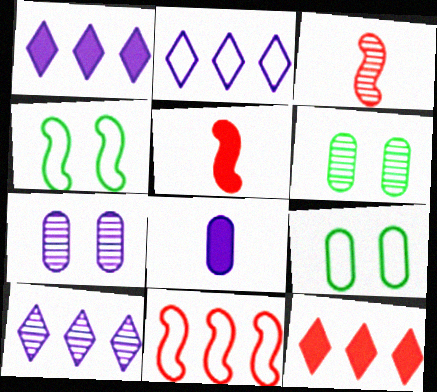[[1, 2, 10], 
[1, 3, 9], 
[2, 5, 6], 
[3, 6, 10], 
[5, 9, 10]]